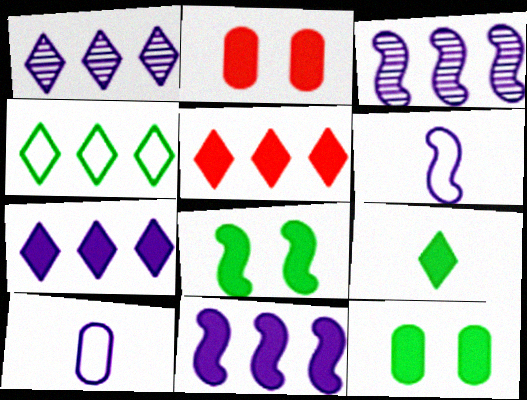[[1, 4, 5], 
[2, 9, 11]]